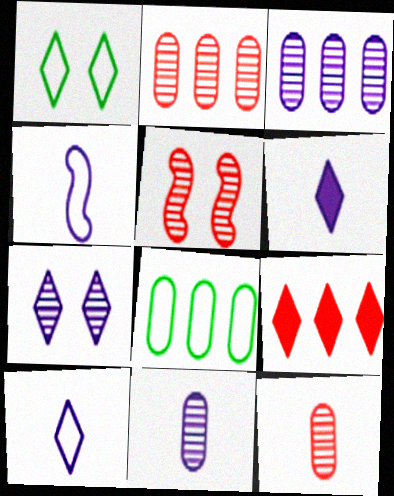[[4, 6, 11], 
[5, 6, 8]]